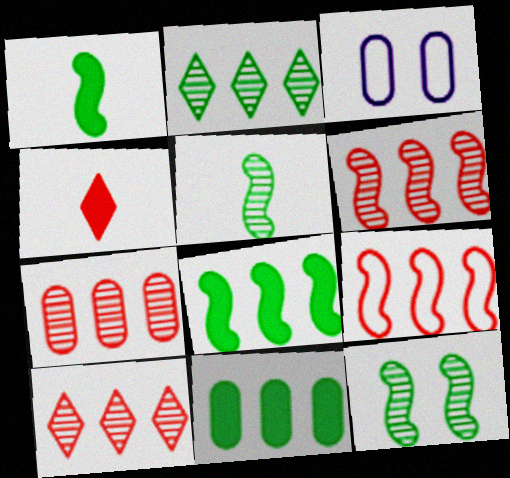[[1, 3, 10], 
[6, 7, 10]]